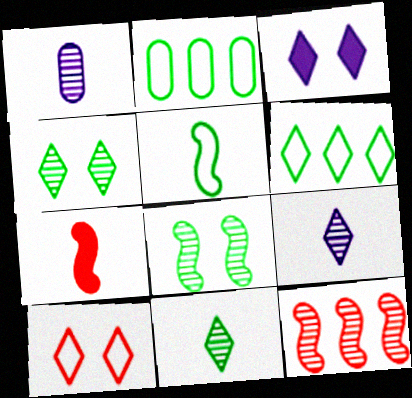[[1, 4, 12], 
[3, 4, 10]]